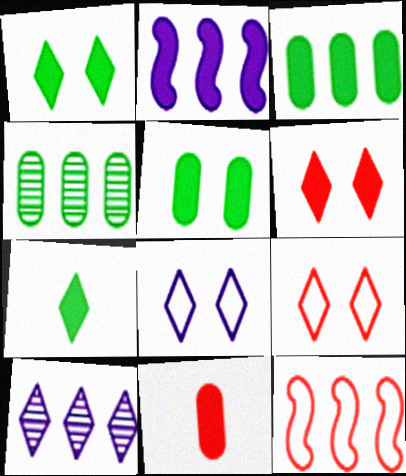[[1, 2, 11], 
[3, 10, 12], 
[7, 9, 10]]